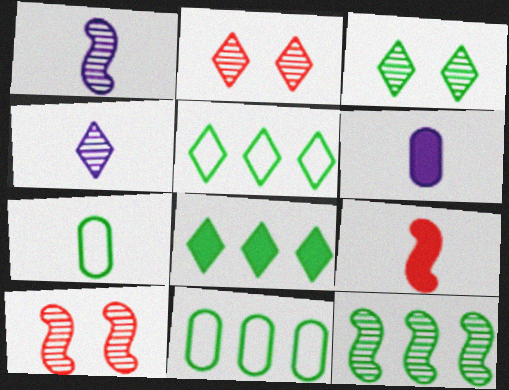[[1, 10, 12], 
[4, 7, 9], 
[5, 6, 10], 
[8, 11, 12]]